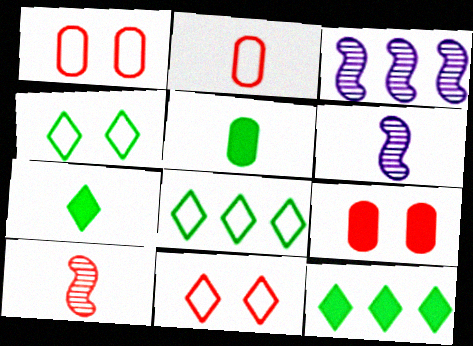[[1, 3, 7], 
[1, 6, 12], 
[2, 6, 7], 
[3, 5, 11], 
[6, 8, 9]]